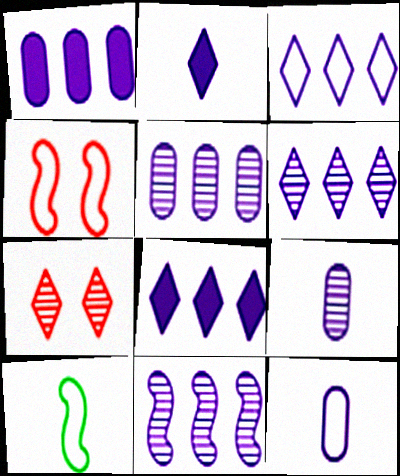[[1, 3, 11], 
[1, 7, 10], 
[3, 6, 8], 
[5, 6, 11]]